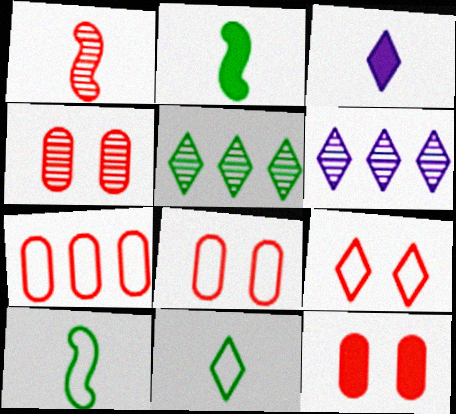[[2, 6, 8], 
[3, 5, 9], 
[4, 8, 12], 
[6, 10, 12]]